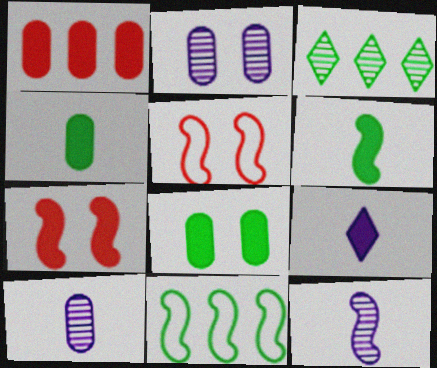[[7, 11, 12]]